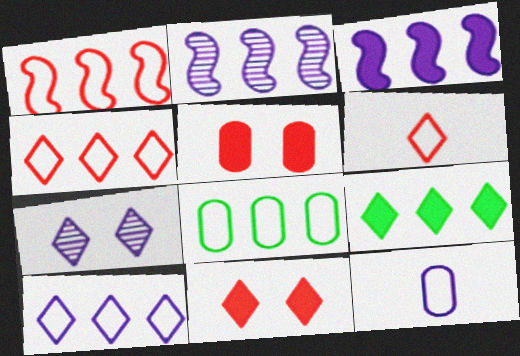[[1, 8, 10], 
[3, 7, 12], 
[6, 7, 9]]